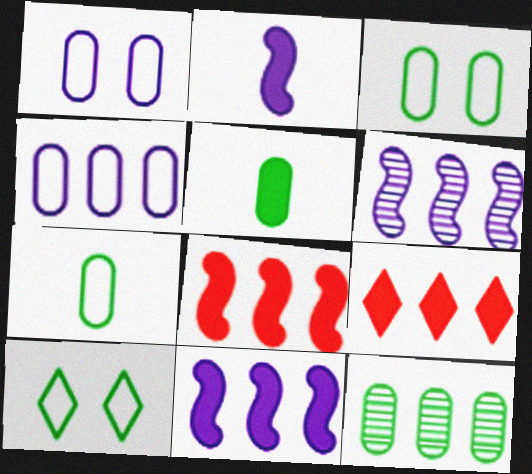[[3, 5, 12]]